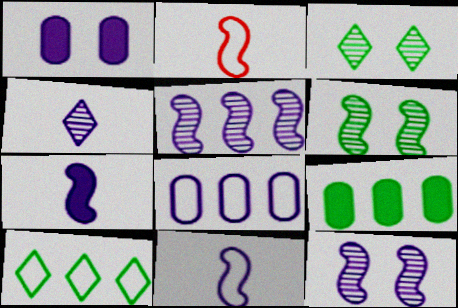[]